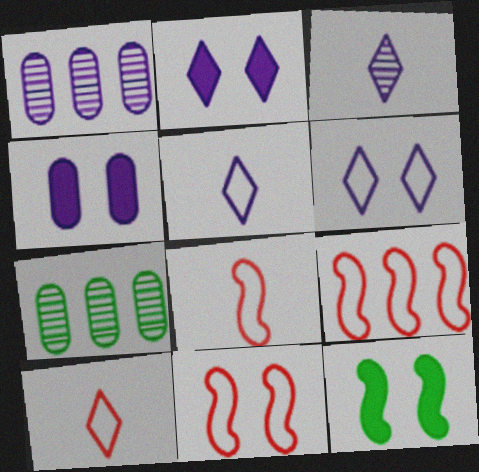[[1, 10, 12], 
[2, 7, 8], 
[8, 9, 11]]